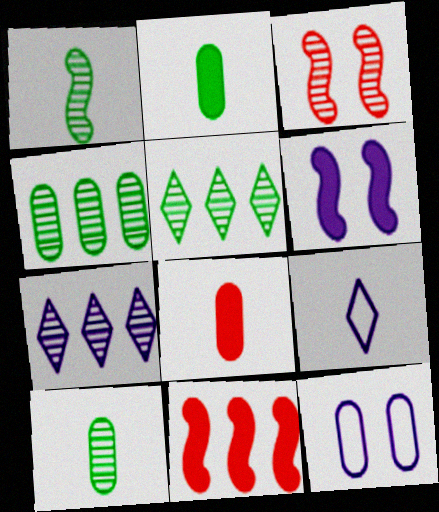[[1, 8, 9], 
[3, 7, 10], 
[4, 8, 12]]